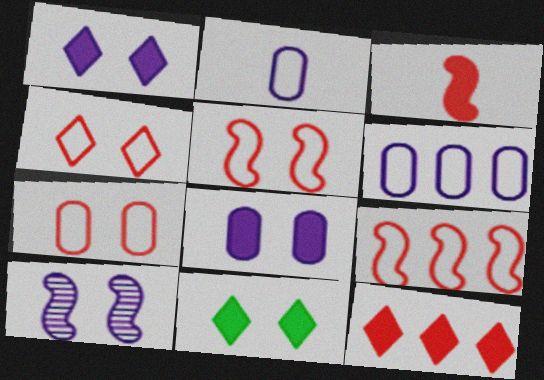[[4, 5, 7], 
[7, 10, 11]]